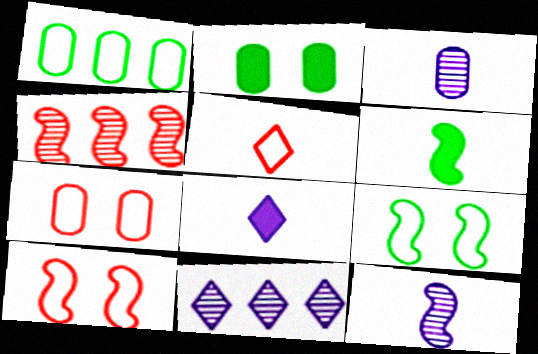[[3, 5, 6], 
[6, 7, 11]]